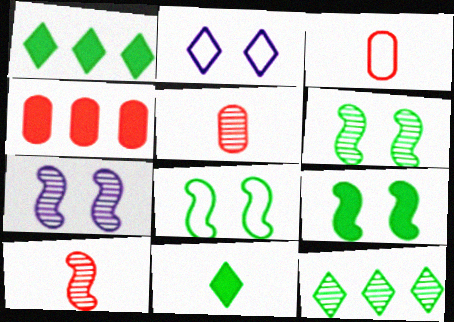[[1, 3, 7], 
[5, 7, 12], 
[6, 8, 9]]